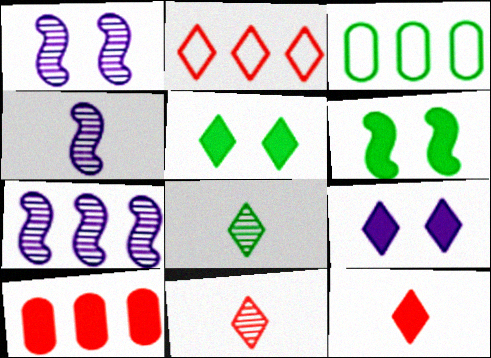[[1, 3, 12], 
[1, 4, 7], 
[2, 8, 9], 
[3, 6, 8]]